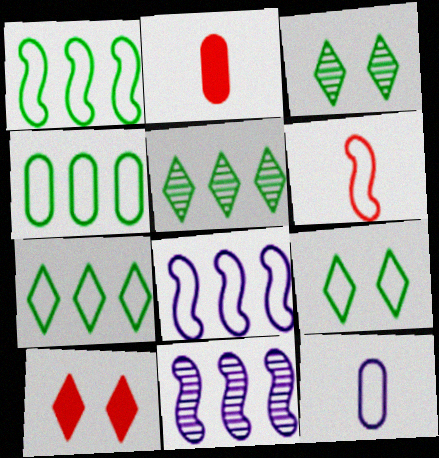[[1, 4, 7], 
[2, 3, 8], 
[2, 9, 11]]